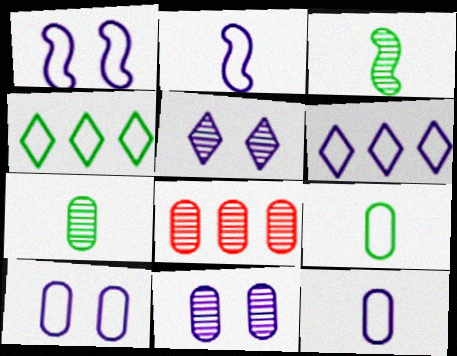[[1, 6, 12], 
[2, 6, 10], 
[3, 5, 8], 
[7, 8, 11]]